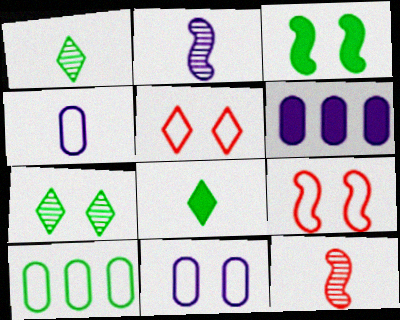[[1, 3, 10], 
[1, 6, 9], 
[4, 8, 12]]